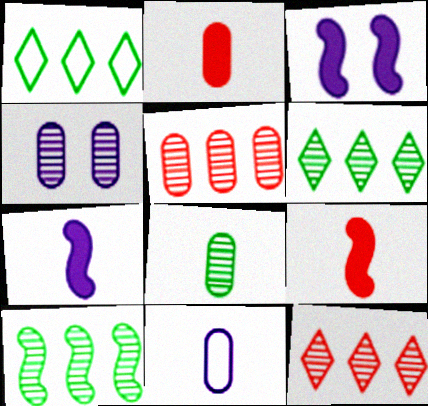[[1, 4, 9], 
[2, 8, 11], 
[4, 5, 8]]